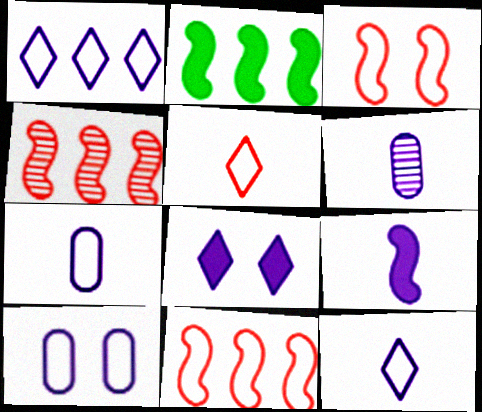[[6, 9, 12]]